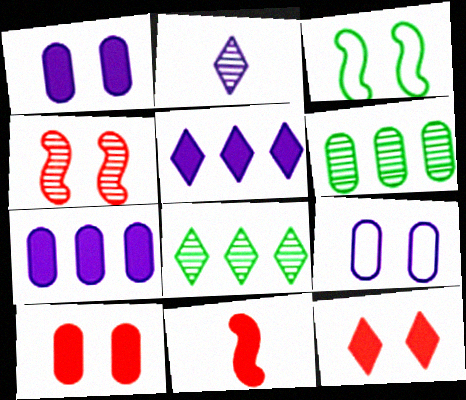[[2, 4, 6], 
[8, 9, 11]]